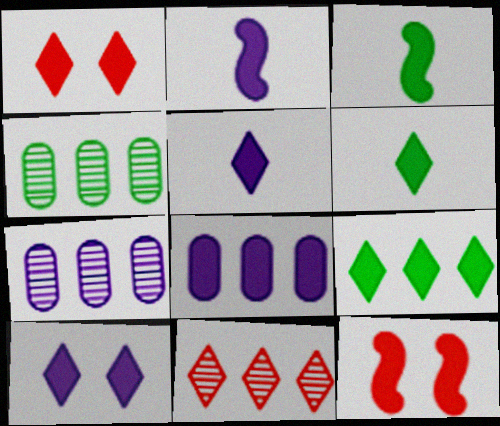[[1, 3, 8], 
[1, 5, 9], 
[2, 8, 10], 
[6, 8, 12]]